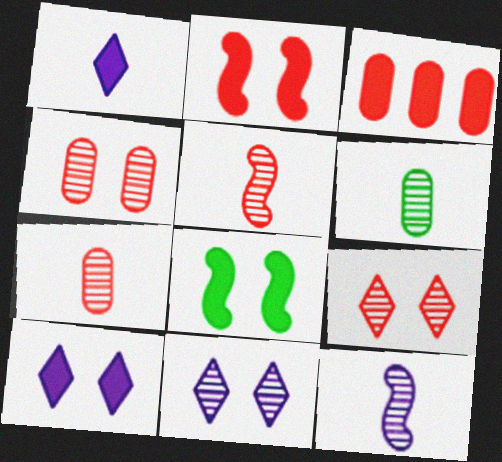[[1, 3, 8]]